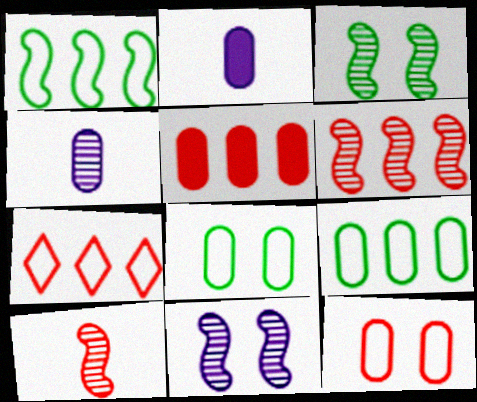[[2, 3, 7], 
[4, 5, 8], 
[5, 6, 7]]